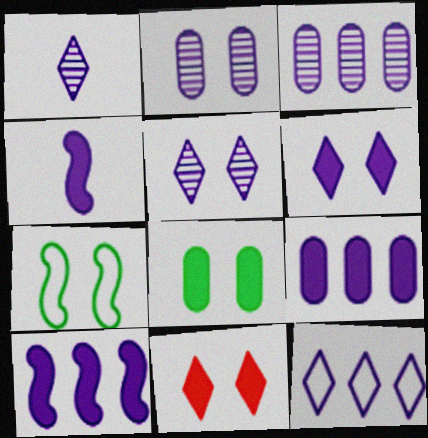[[1, 6, 12], 
[2, 4, 12], 
[2, 7, 11], 
[3, 10, 12], 
[4, 6, 9]]